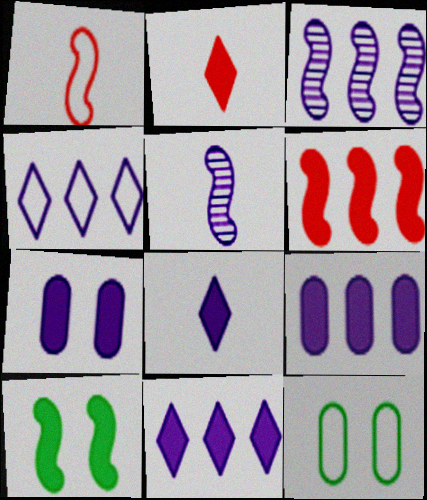[[1, 3, 10], 
[1, 4, 12], 
[2, 3, 12], 
[2, 9, 10], 
[3, 4, 9], 
[4, 5, 7]]